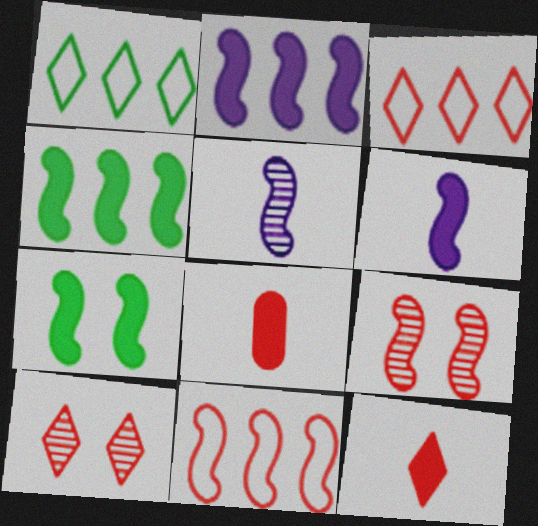[[3, 8, 9], 
[3, 10, 12], 
[5, 7, 11], 
[8, 10, 11]]